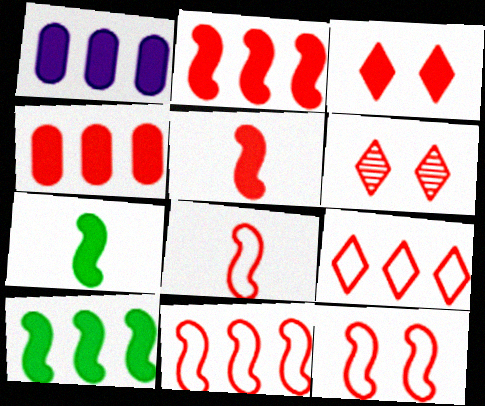[[1, 3, 7], 
[3, 4, 5], 
[4, 6, 8], 
[8, 11, 12]]